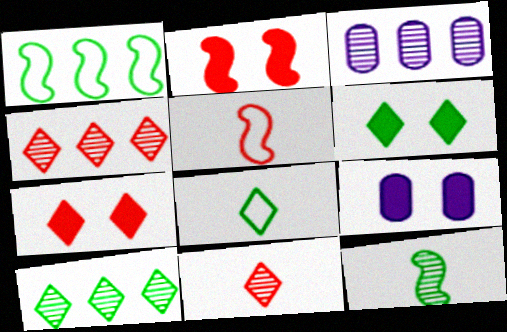[[1, 9, 11], 
[2, 3, 8], 
[2, 6, 9], 
[3, 5, 6], 
[5, 9, 10], 
[6, 8, 10]]